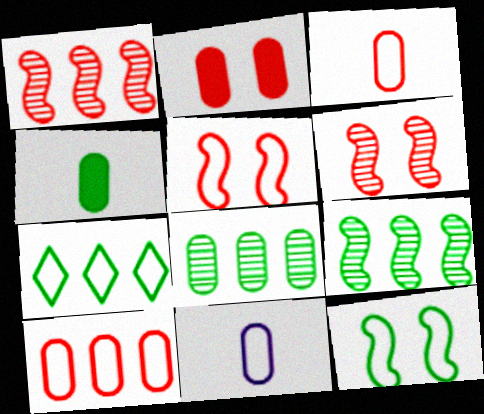[[2, 8, 11], 
[5, 7, 11]]